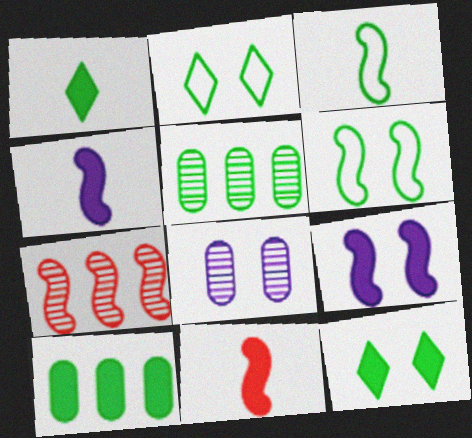[[1, 5, 6], 
[3, 5, 12], 
[3, 7, 9], 
[4, 6, 7]]